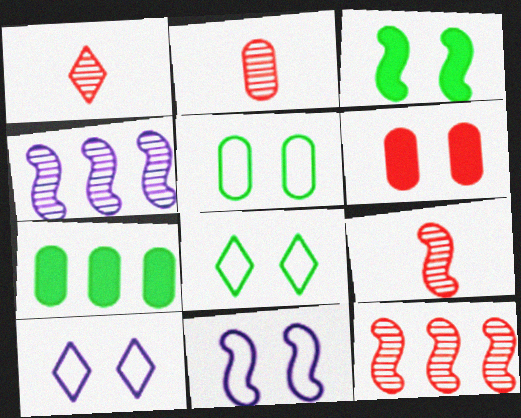[[1, 2, 9], 
[1, 7, 11], 
[7, 9, 10]]